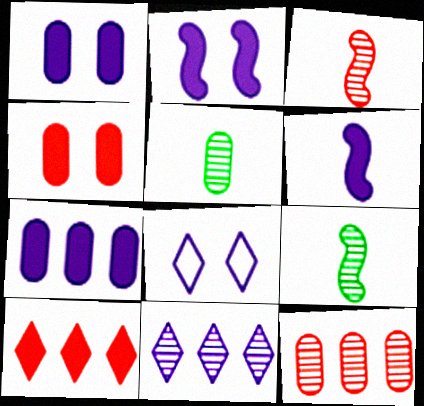[]